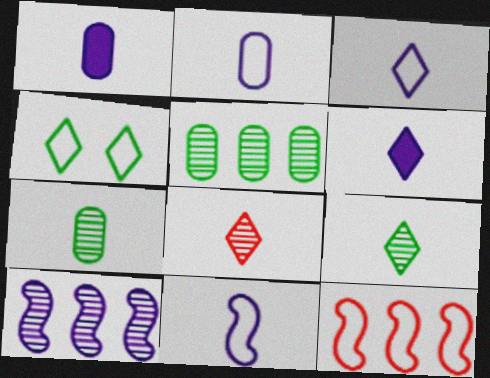[[2, 3, 11], 
[2, 4, 12]]